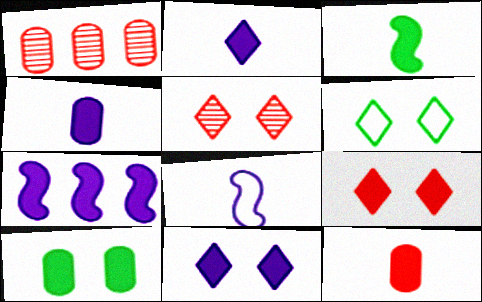[[2, 3, 12], 
[4, 7, 11], 
[5, 6, 11]]